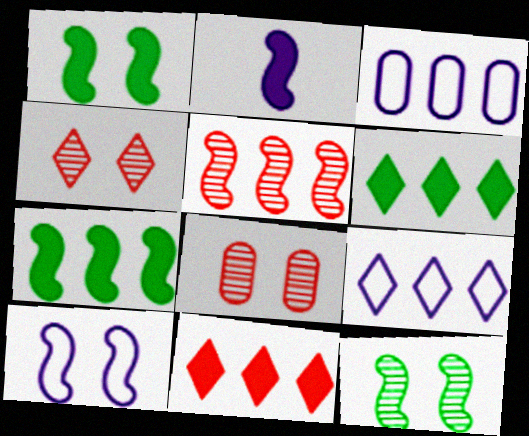[[3, 5, 6]]